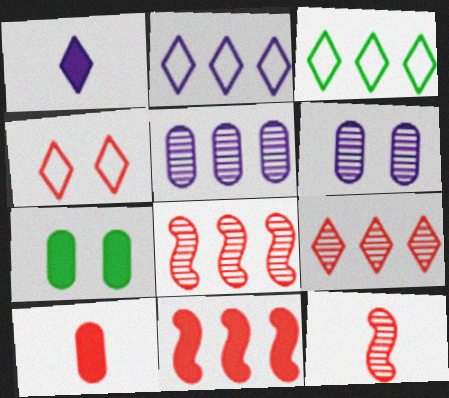[[1, 7, 11], 
[2, 7, 12], 
[3, 5, 11], 
[4, 8, 10]]